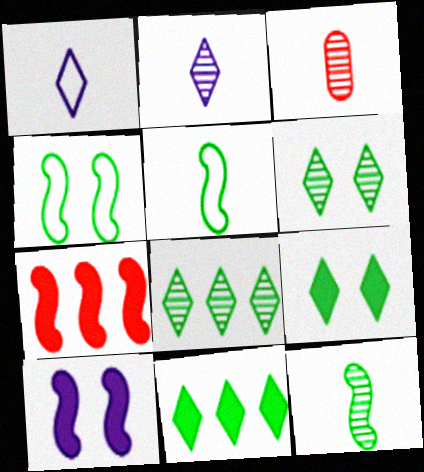[[2, 3, 12]]